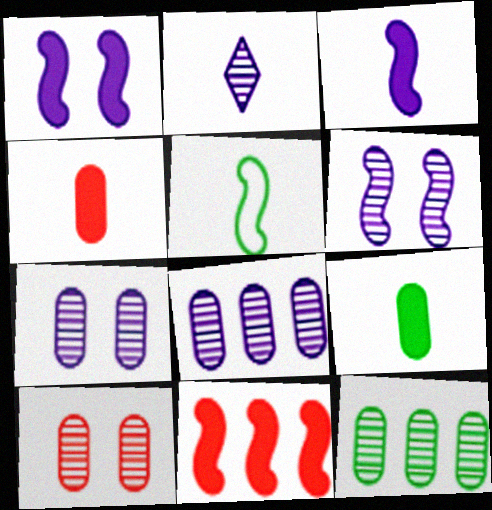[[2, 4, 5], 
[2, 6, 8], 
[5, 6, 11]]